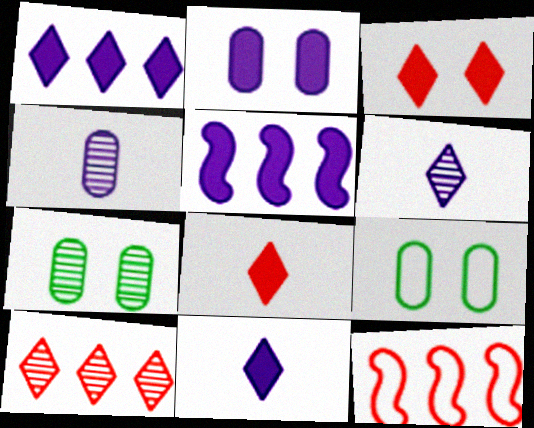[[2, 5, 11], 
[7, 11, 12]]